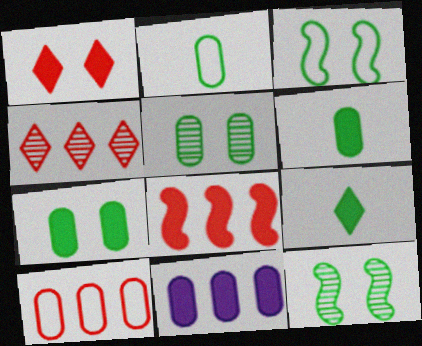[[4, 8, 10]]